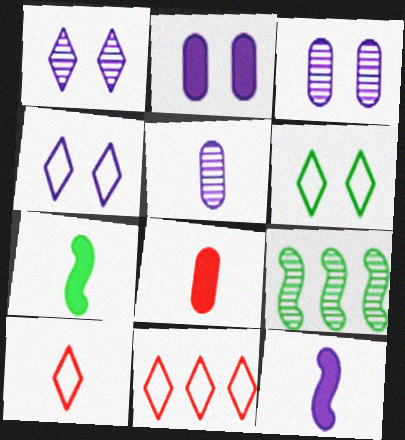[[2, 9, 10], 
[3, 7, 11], 
[4, 8, 9], 
[5, 7, 10]]